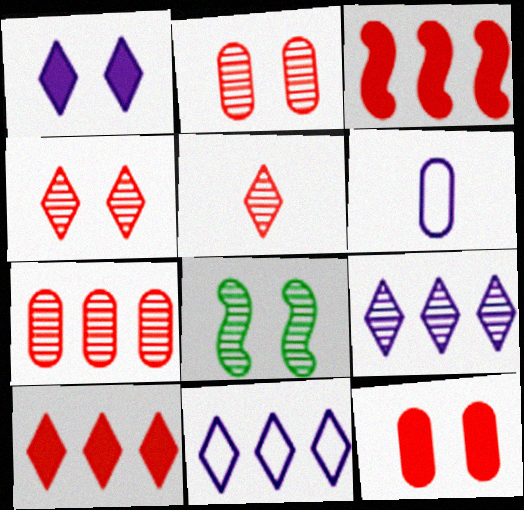[[6, 8, 10]]